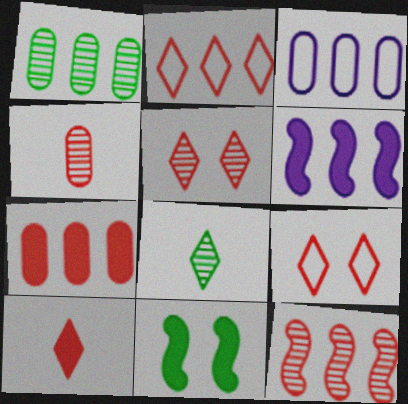[[1, 2, 6], 
[1, 3, 7], 
[2, 5, 10], 
[2, 7, 12], 
[4, 5, 12]]